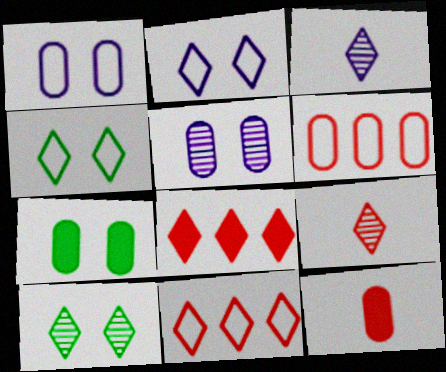[[3, 4, 8]]